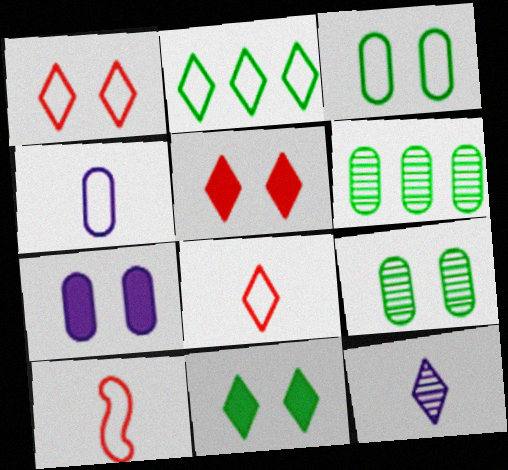[[2, 5, 12]]